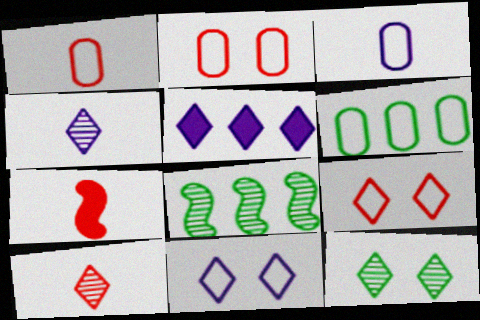[[1, 7, 10], 
[2, 3, 6], 
[4, 5, 11]]